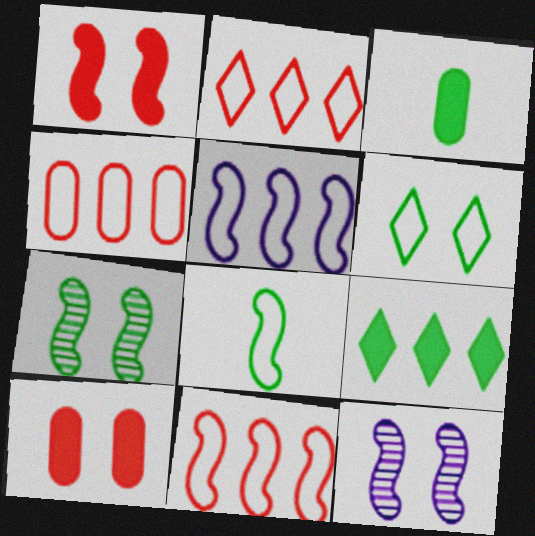[[2, 3, 12], 
[2, 4, 11], 
[6, 10, 12]]